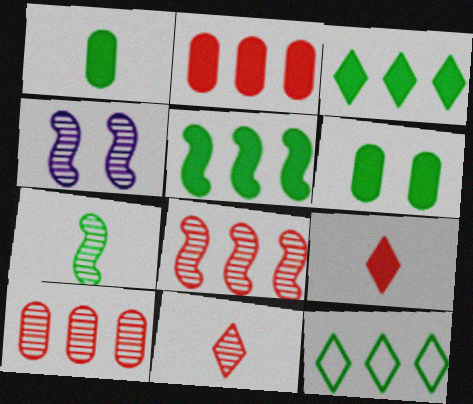[[4, 7, 8], 
[6, 7, 12]]